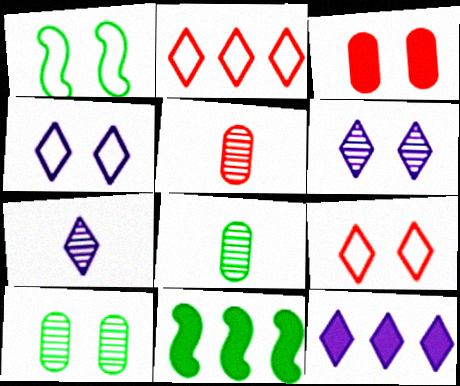[[1, 3, 6], 
[1, 5, 12], 
[4, 5, 11], 
[4, 7, 12]]